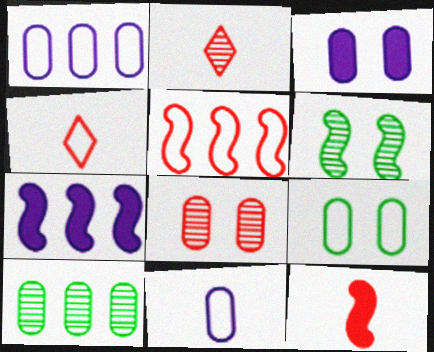[[2, 7, 9], 
[3, 8, 9]]